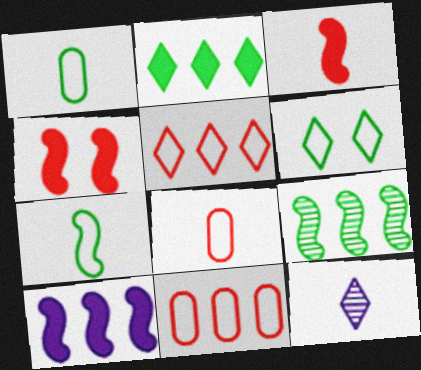[[1, 3, 12]]